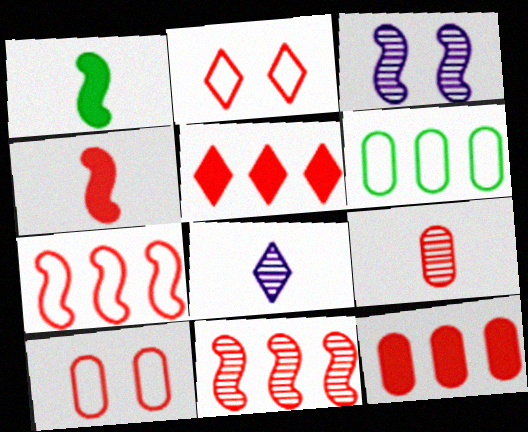[[1, 3, 7], 
[9, 10, 12]]